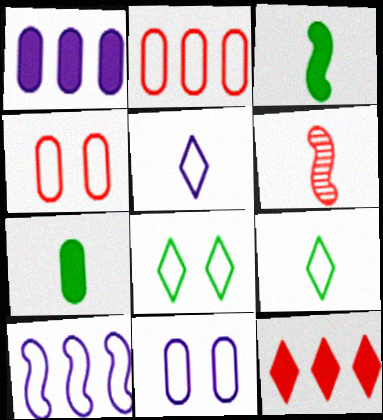[[1, 6, 8], 
[4, 6, 12], 
[4, 9, 10], 
[5, 6, 7], 
[5, 10, 11]]